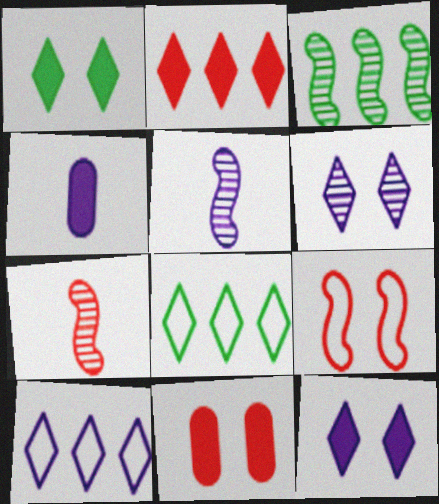[[5, 8, 11]]